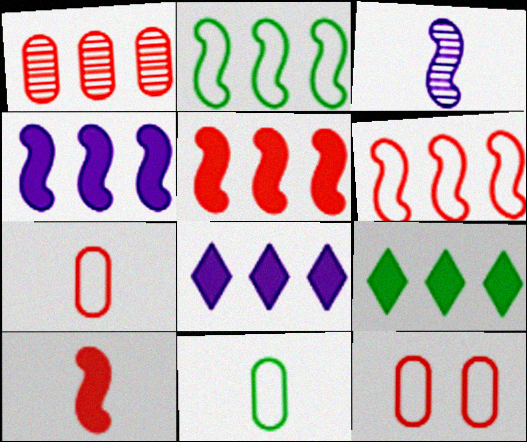[[1, 2, 8], 
[3, 9, 12]]